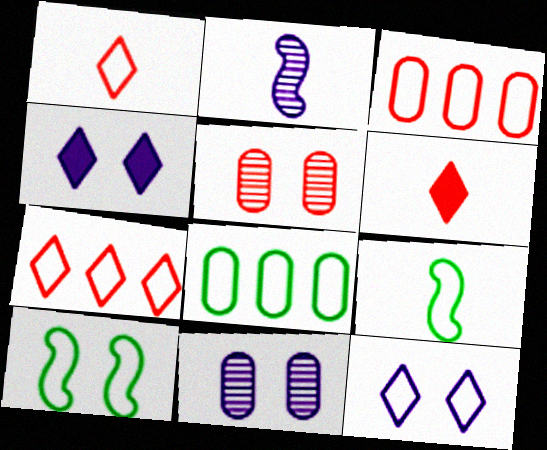[[3, 9, 12], 
[4, 5, 10]]